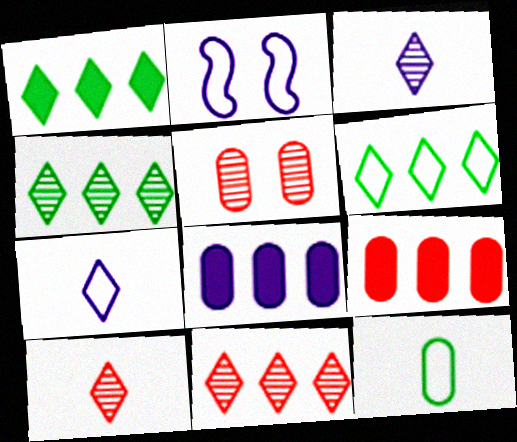[[1, 4, 6], 
[2, 3, 8], 
[5, 8, 12]]